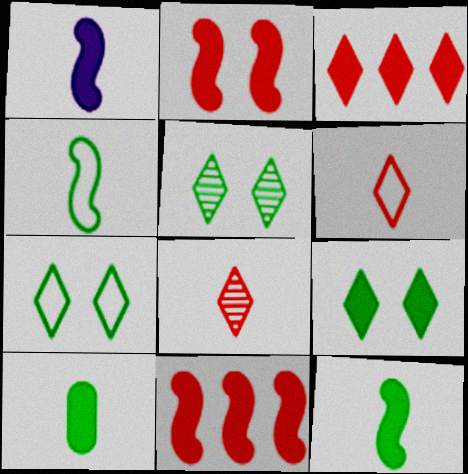[[5, 7, 9]]